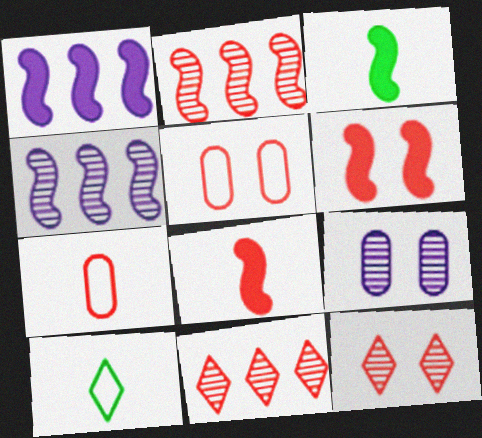[[1, 3, 6], 
[5, 6, 12], 
[5, 8, 11], 
[6, 7, 11]]